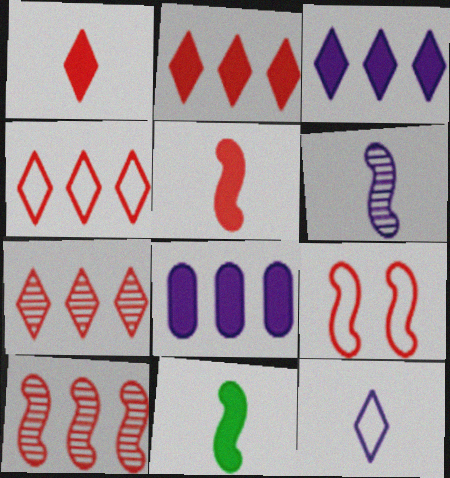[[2, 4, 7], 
[5, 9, 10]]